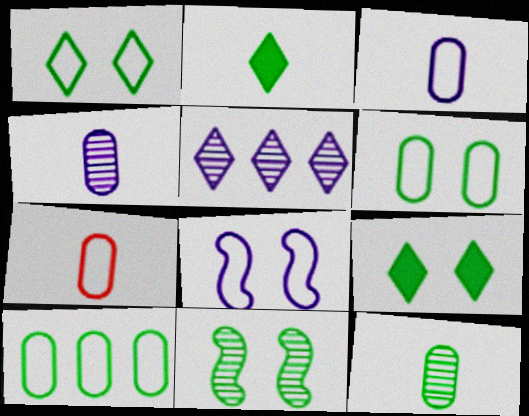[[2, 10, 11], 
[6, 9, 11]]